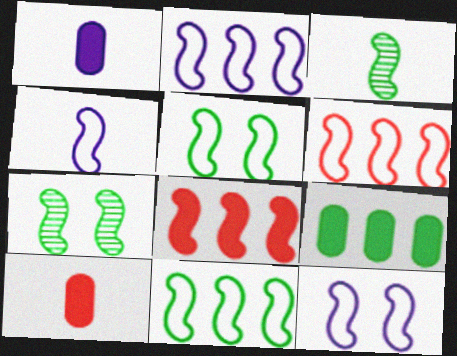[[2, 4, 12], 
[2, 6, 11], 
[3, 8, 12], 
[4, 5, 6], 
[4, 7, 8]]